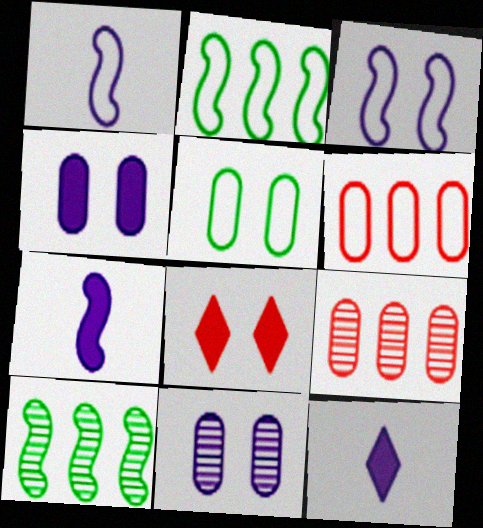[]